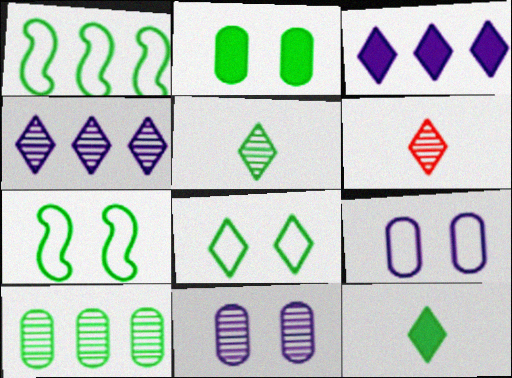[[1, 2, 5], 
[3, 6, 8], 
[7, 10, 12]]